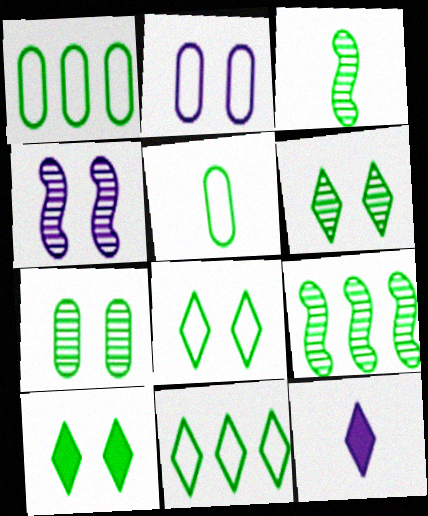[[1, 3, 10], 
[5, 9, 10], 
[6, 8, 10]]